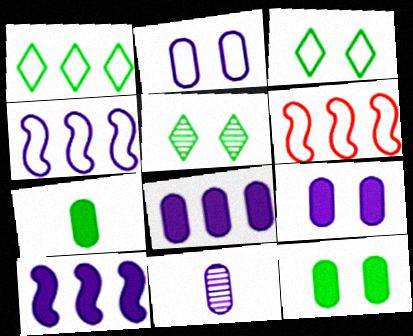[[2, 8, 11]]